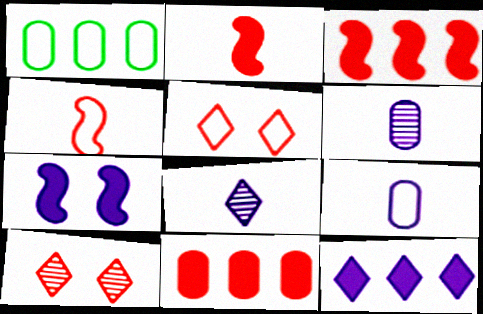[[4, 10, 11]]